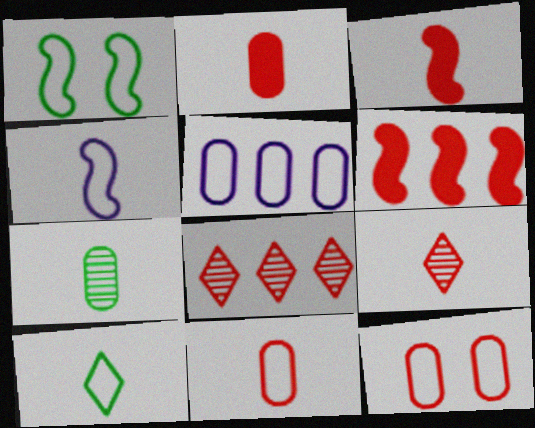[[3, 8, 12], 
[3, 9, 11], 
[4, 10, 11], 
[6, 9, 12]]